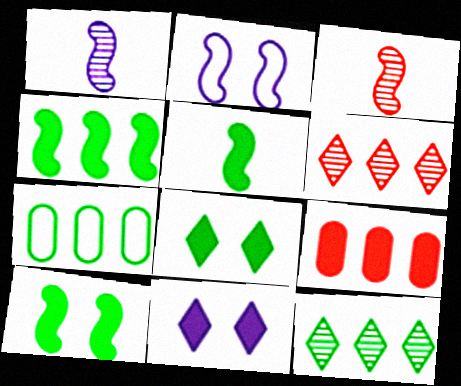[[2, 3, 4], 
[3, 7, 11], 
[4, 5, 10], 
[4, 7, 12], 
[5, 9, 11]]